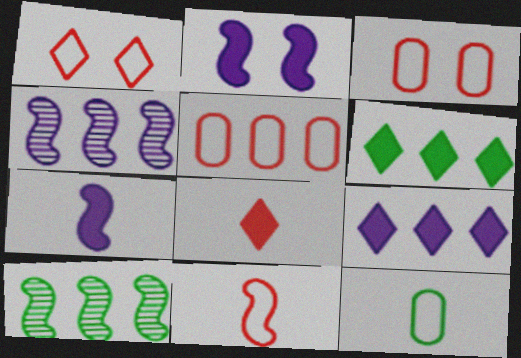[[1, 5, 11], 
[2, 10, 11], 
[4, 5, 6], 
[5, 9, 10]]